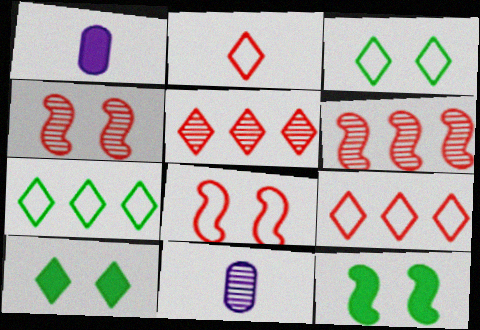[[1, 3, 6], 
[1, 4, 7], 
[9, 11, 12]]